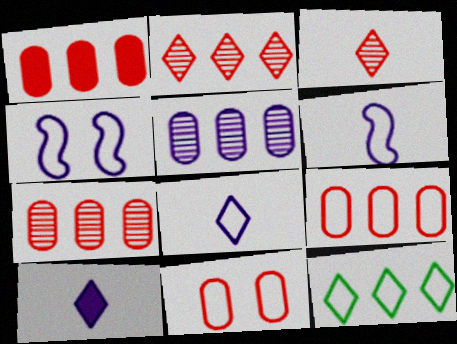[[1, 7, 9], 
[4, 5, 10], 
[6, 11, 12]]